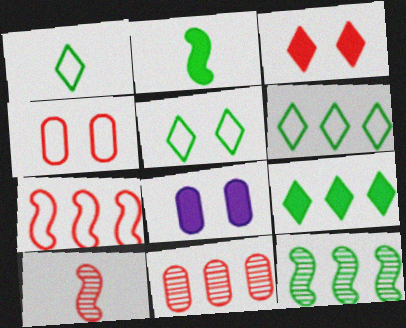[[1, 5, 6], 
[6, 8, 10]]